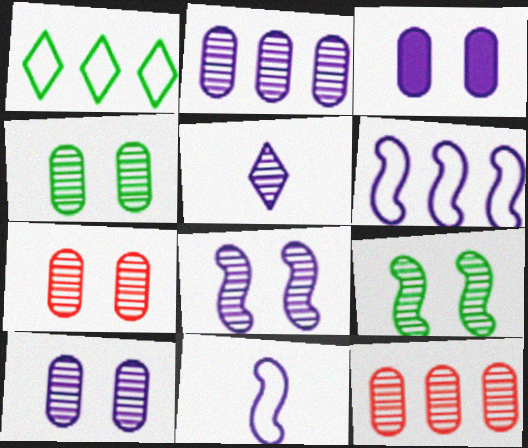[[2, 5, 8], 
[3, 5, 6], 
[4, 7, 10], 
[5, 9, 12]]